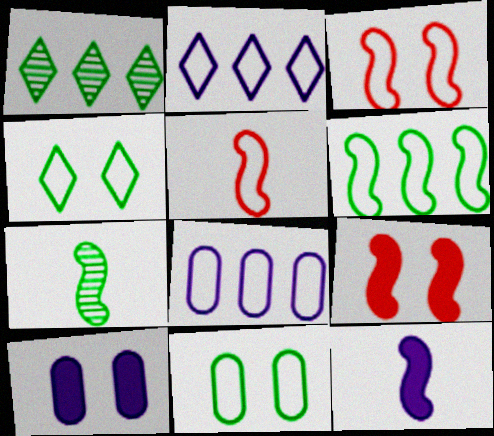[[1, 5, 10], 
[2, 5, 11], 
[4, 5, 8], 
[5, 7, 12]]